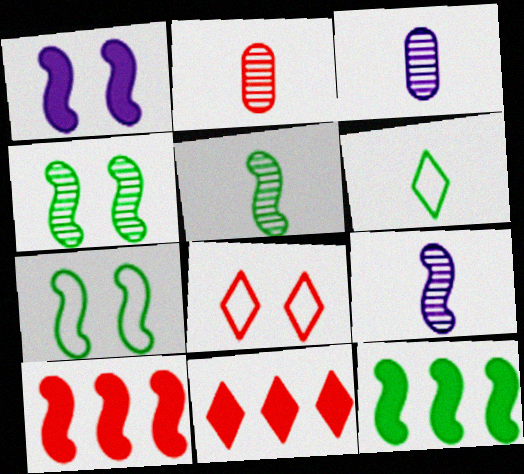[[2, 8, 10], 
[3, 7, 11], 
[3, 8, 12], 
[5, 7, 12], 
[7, 9, 10]]